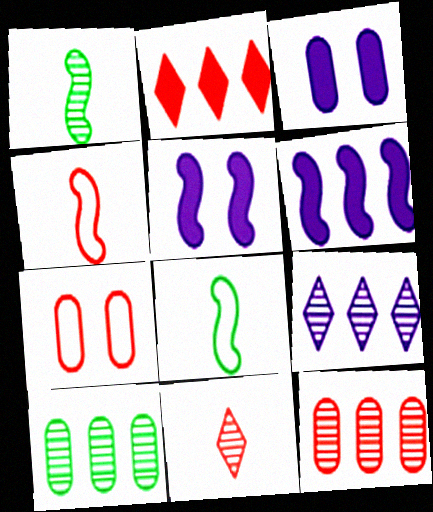[]